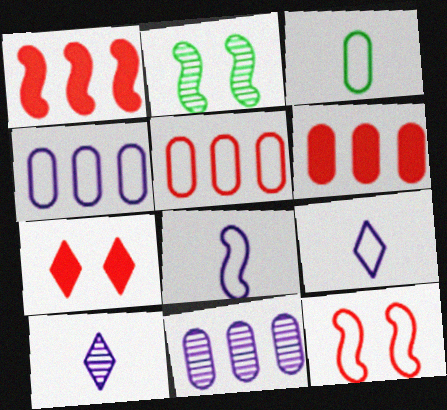[[1, 2, 8], 
[2, 6, 9]]